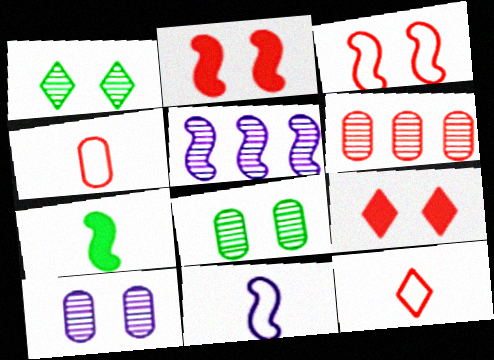[[2, 6, 12], 
[3, 5, 7]]